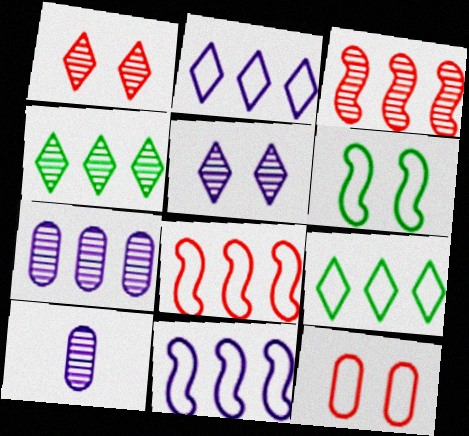[[3, 4, 7]]